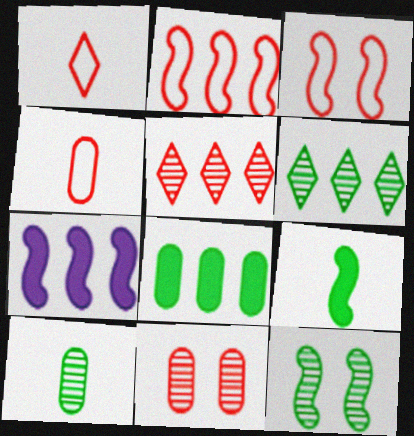[[6, 10, 12]]